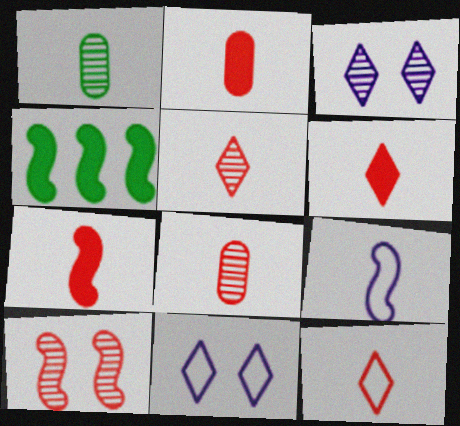[[1, 6, 9], 
[2, 6, 7], 
[4, 8, 11], 
[4, 9, 10], 
[5, 6, 12], 
[7, 8, 12]]